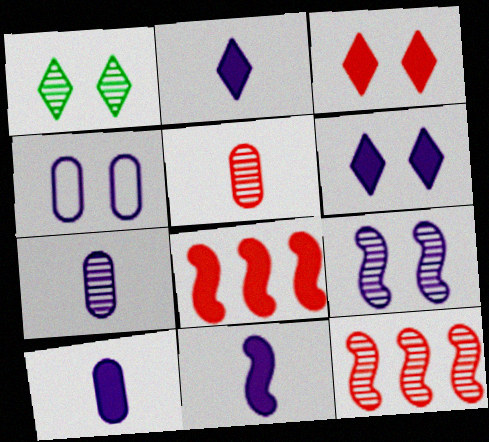[[1, 7, 12], 
[2, 10, 11], 
[4, 6, 9]]